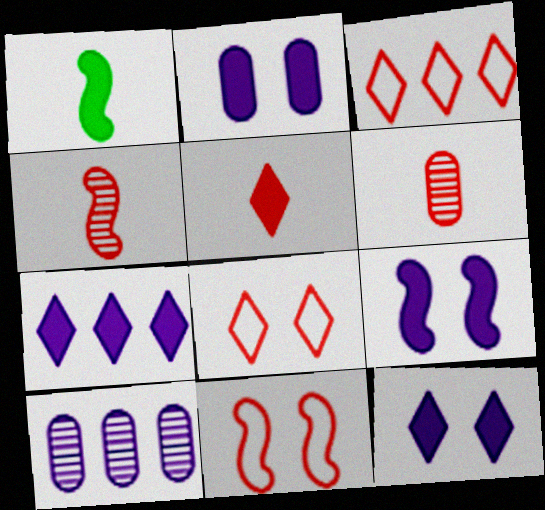[[1, 8, 10], 
[2, 9, 12]]